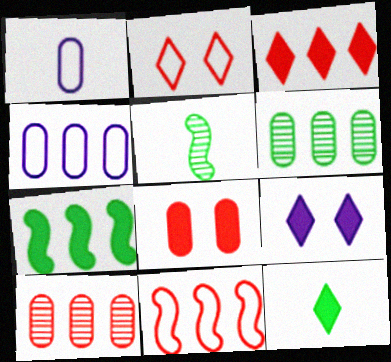[[1, 6, 8], 
[3, 9, 12], 
[3, 10, 11]]